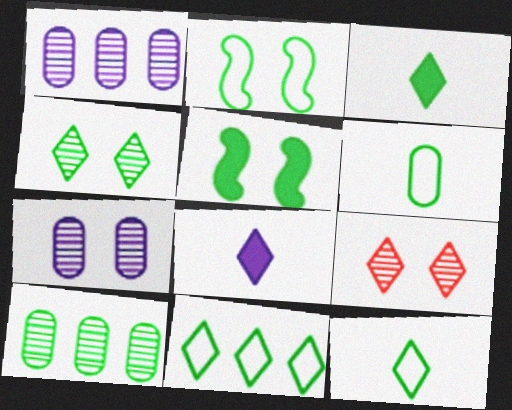[[2, 3, 10], 
[2, 6, 11], 
[3, 4, 11], 
[5, 10, 12], 
[8, 9, 11]]